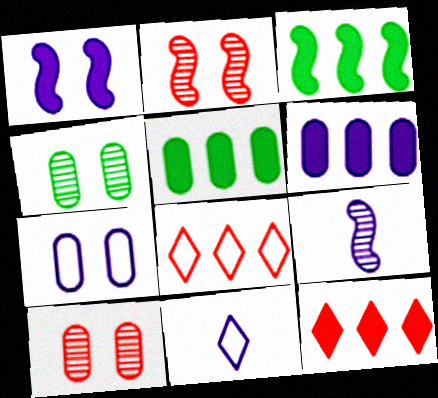[[2, 5, 11], 
[3, 6, 12], 
[3, 10, 11]]